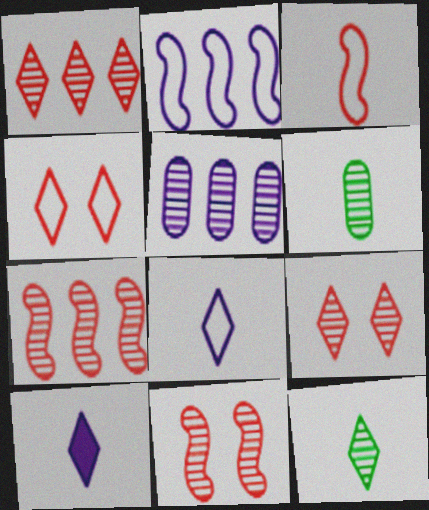[[3, 6, 10], 
[5, 11, 12]]